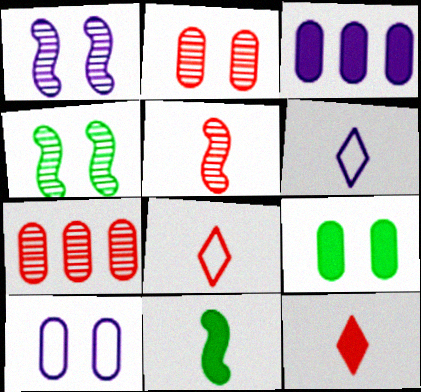[[1, 3, 6], 
[2, 9, 10], 
[3, 4, 8]]